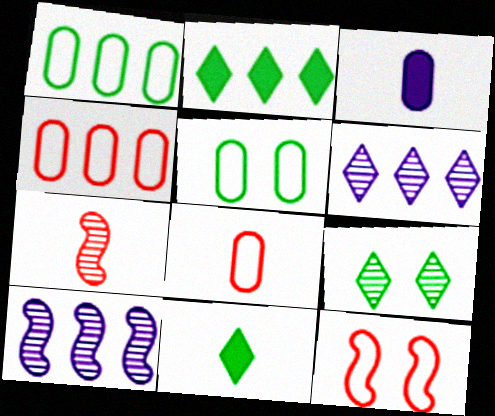[[2, 4, 10]]